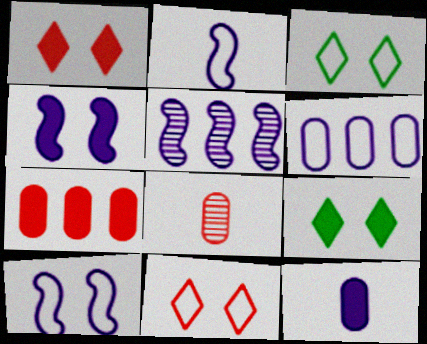[[2, 4, 5]]